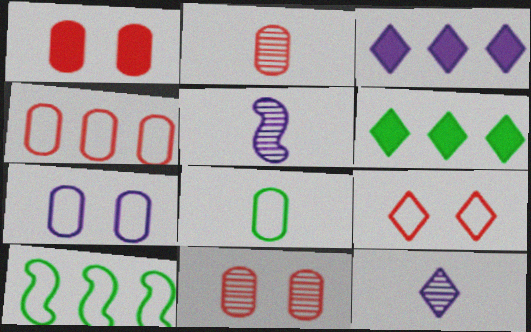[[1, 2, 4], 
[1, 10, 12], 
[3, 5, 7], 
[4, 7, 8], 
[6, 9, 12]]